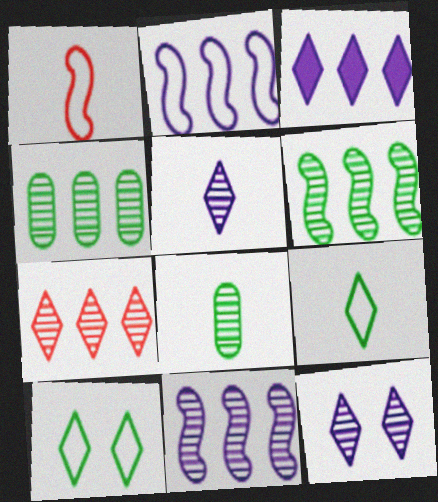[[4, 7, 11]]